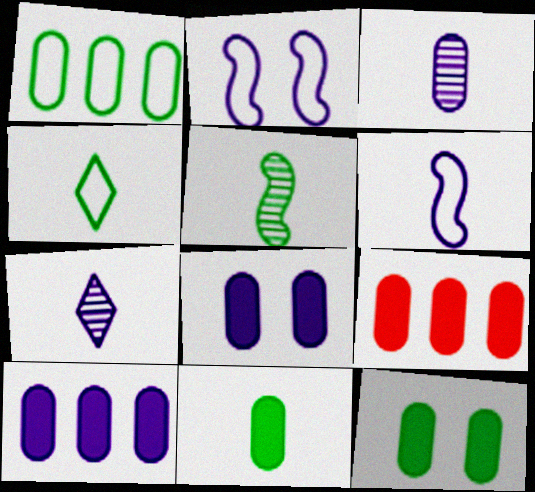[[2, 7, 10], 
[4, 5, 11], 
[8, 9, 11]]